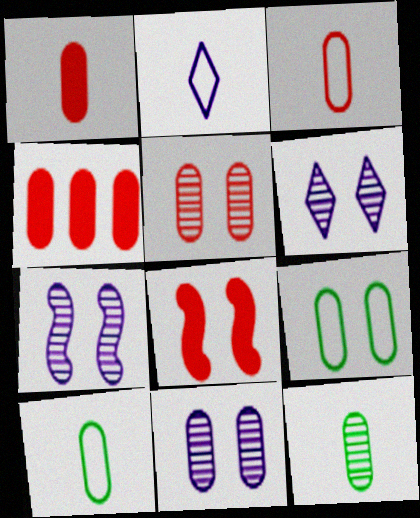[[3, 4, 5], 
[4, 10, 11], 
[6, 7, 11], 
[6, 8, 9]]